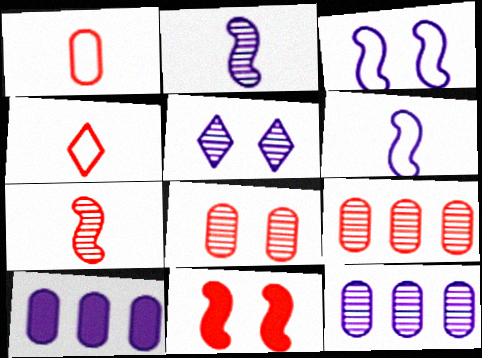[[2, 5, 12], 
[4, 9, 11], 
[5, 6, 10]]